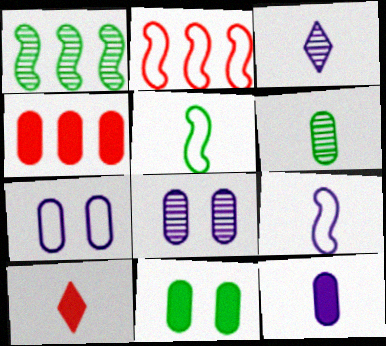[[1, 7, 10], 
[2, 3, 11], 
[3, 9, 12], 
[4, 6, 7], 
[4, 11, 12], 
[6, 9, 10]]